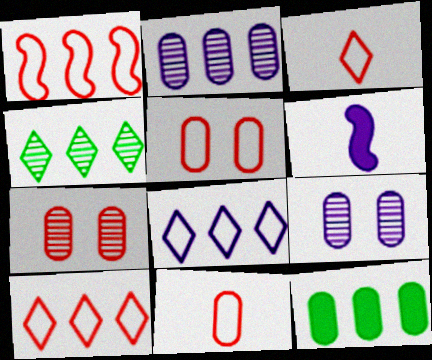[[1, 3, 5], 
[4, 5, 6], 
[6, 8, 9], 
[9, 11, 12]]